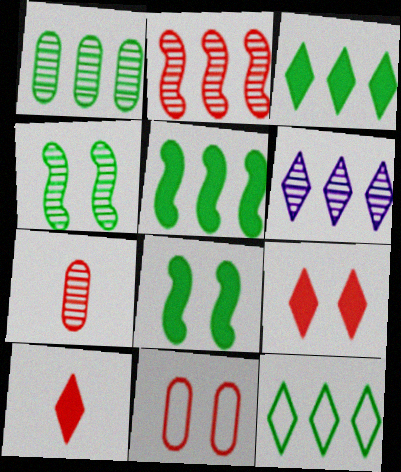[[1, 2, 6], 
[1, 5, 12], 
[2, 10, 11], 
[4, 6, 7]]